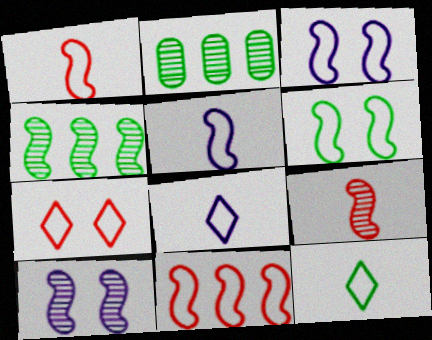[[4, 9, 10], 
[5, 6, 11]]